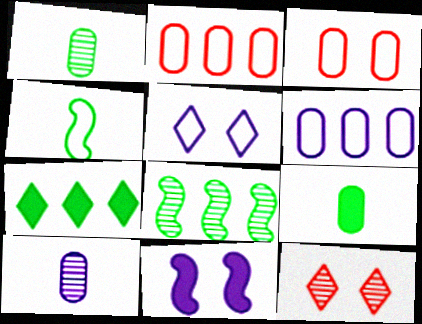[[2, 4, 5], 
[8, 10, 12]]